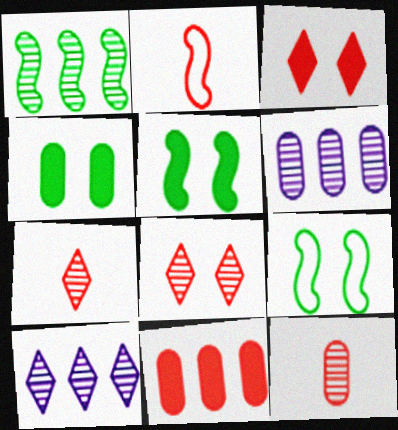[[2, 4, 10], 
[2, 8, 11]]